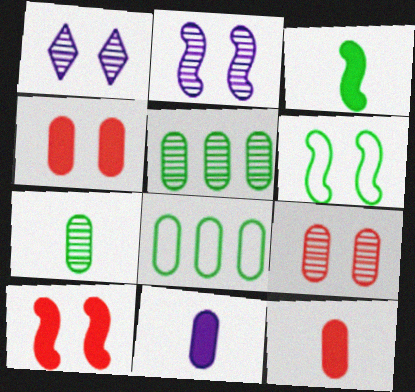[[1, 4, 6], 
[2, 6, 10], 
[8, 9, 11]]